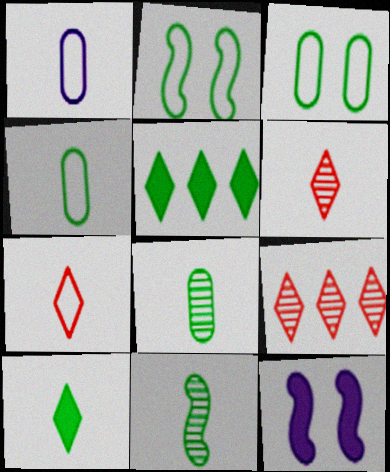[[2, 5, 8], 
[3, 5, 11], 
[4, 9, 12], 
[4, 10, 11]]